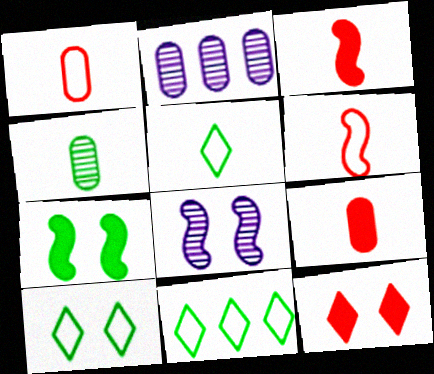[[2, 3, 10], 
[4, 7, 11], 
[5, 10, 11], 
[8, 9, 11]]